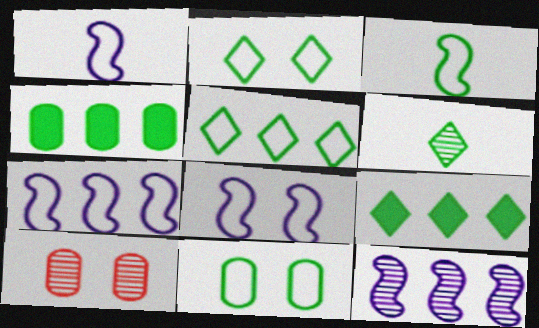[[1, 7, 8], 
[1, 9, 10], 
[2, 6, 9], 
[3, 5, 11], 
[6, 10, 12]]